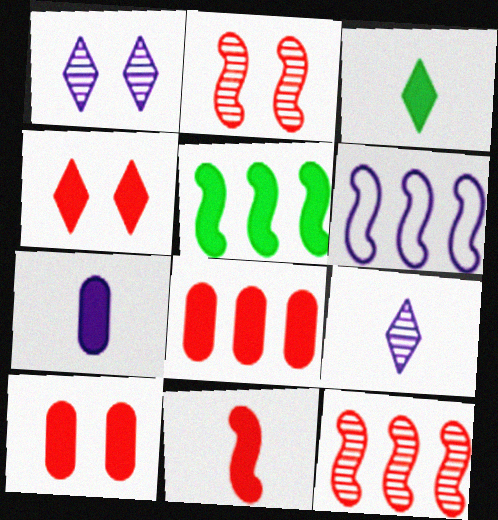[[1, 6, 7], 
[3, 7, 11], 
[4, 5, 7], 
[4, 8, 11], 
[5, 6, 12]]